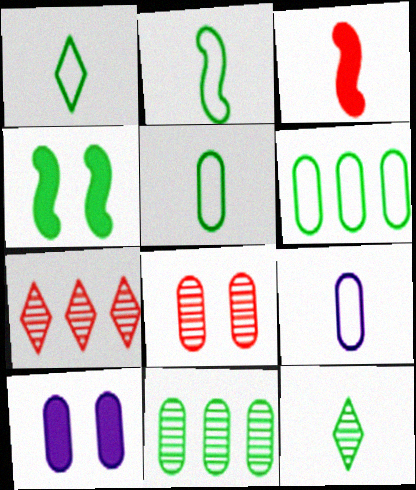[[1, 2, 5], 
[1, 4, 11], 
[2, 7, 10], 
[3, 9, 12], 
[4, 6, 12], 
[4, 7, 9]]